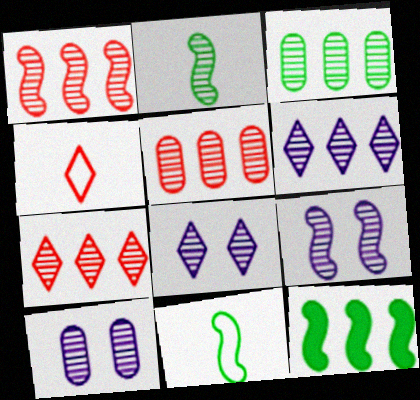[[1, 2, 9], 
[1, 3, 6], 
[1, 5, 7], 
[2, 5, 8], 
[2, 7, 10], 
[4, 10, 12], 
[8, 9, 10]]